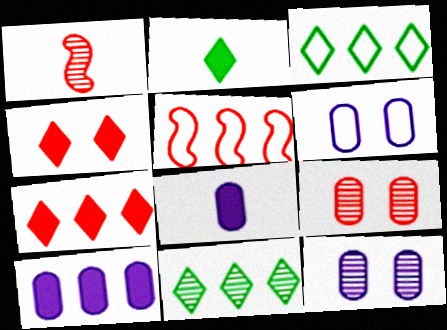[[1, 11, 12], 
[2, 5, 12], 
[5, 10, 11]]